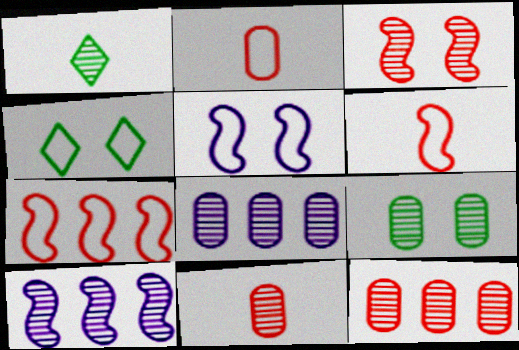[[1, 3, 8], 
[8, 9, 11]]